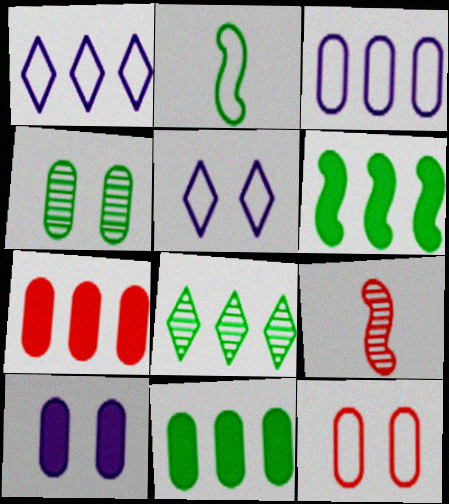[[1, 2, 12], 
[4, 10, 12], 
[5, 9, 11]]